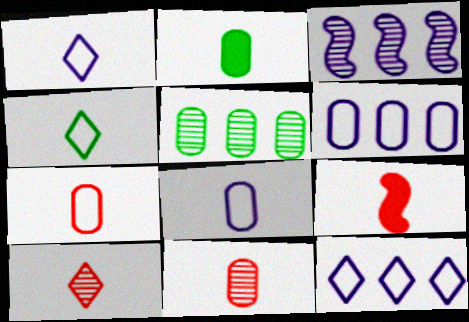[[2, 8, 11], 
[7, 9, 10]]